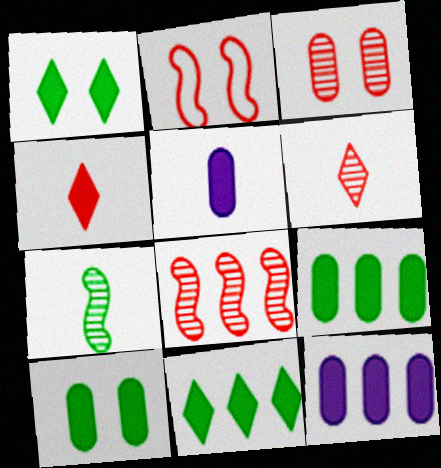[[3, 6, 8]]